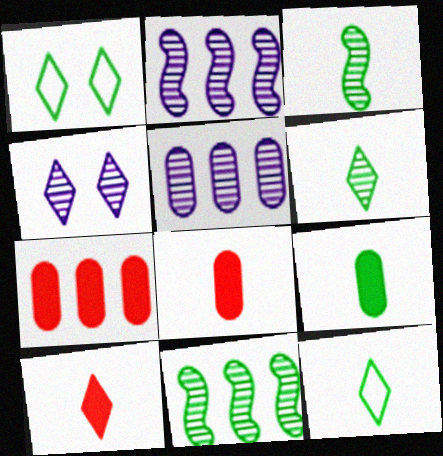[[1, 2, 8], 
[1, 9, 11], 
[3, 9, 12]]